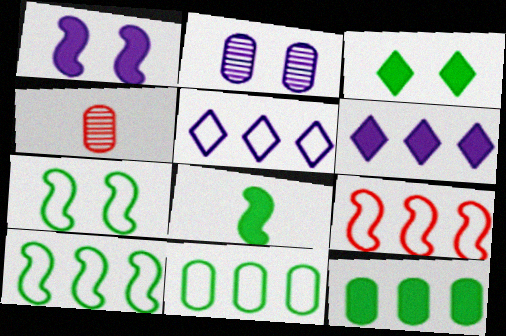[[3, 8, 12], 
[4, 6, 7], 
[5, 9, 11]]